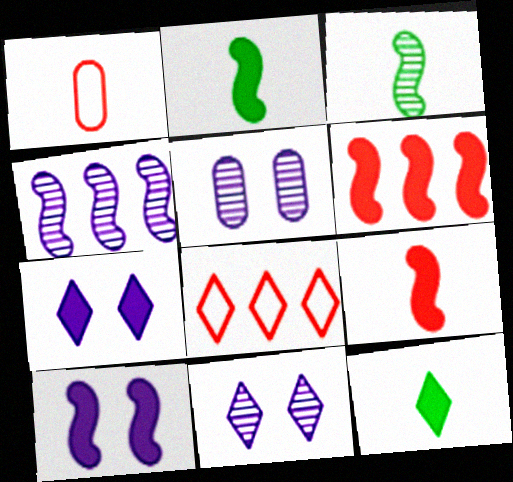[[2, 5, 8], 
[2, 6, 10], 
[8, 11, 12]]